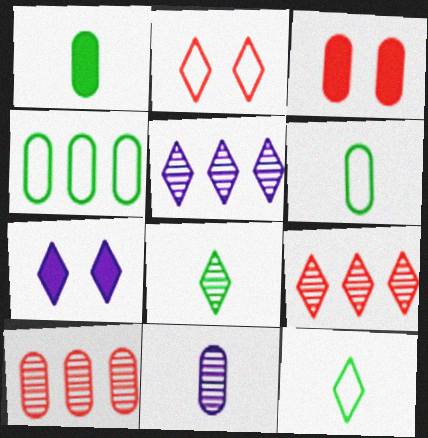[[3, 4, 11], 
[7, 9, 12]]